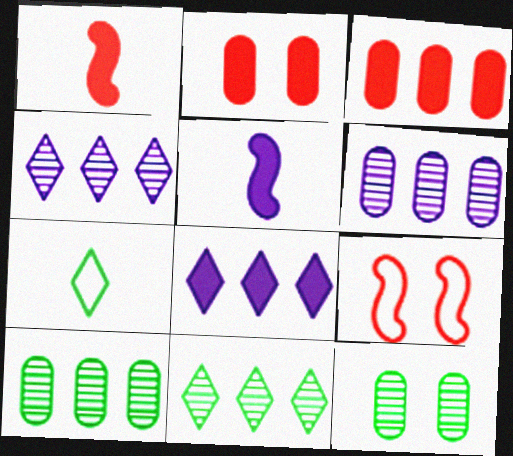[]